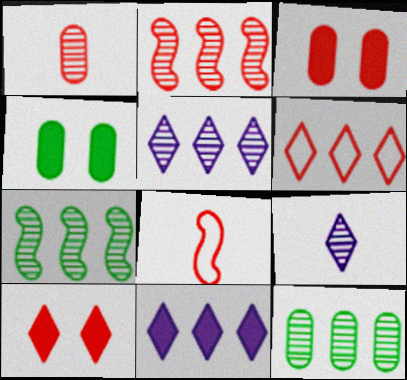[[2, 5, 12], 
[4, 5, 8]]